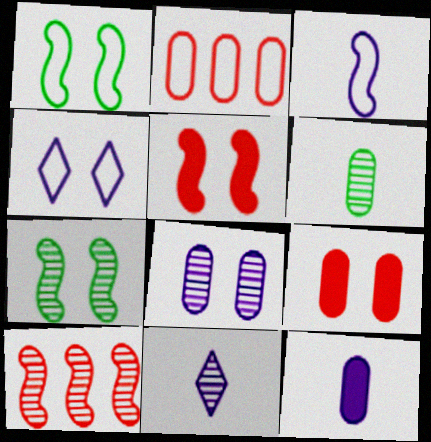[[3, 11, 12], 
[4, 7, 9]]